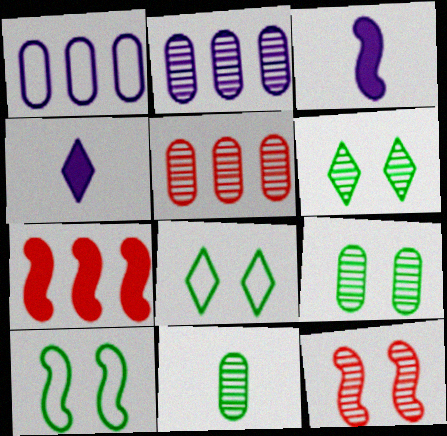[[3, 5, 8], 
[4, 5, 10]]